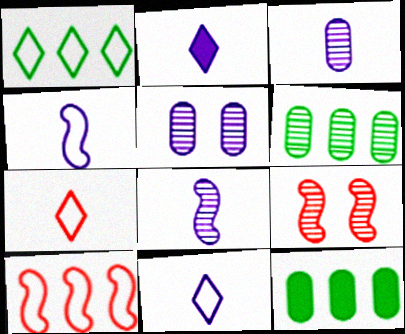[[2, 3, 4], 
[9, 11, 12]]